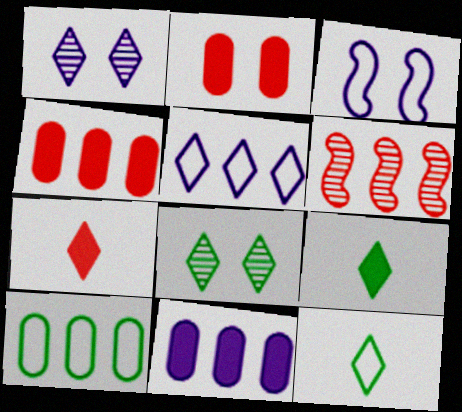[[2, 3, 8], 
[5, 7, 8]]